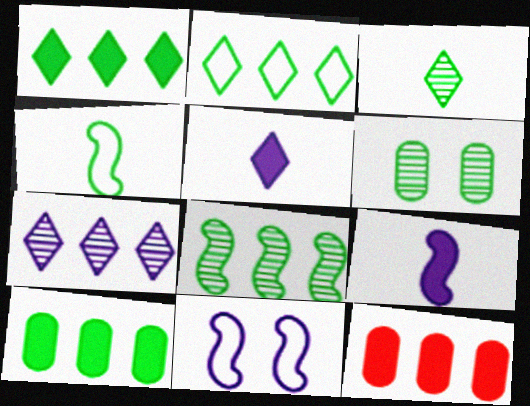[[1, 4, 6], 
[2, 8, 10], 
[3, 6, 8], 
[3, 11, 12]]